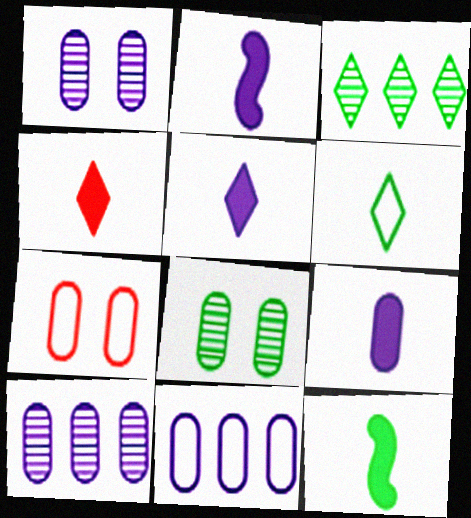[[1, 9, 11], 
[2, 3, 7], 
[2, 5, 9], 
[4, 9, 12]]